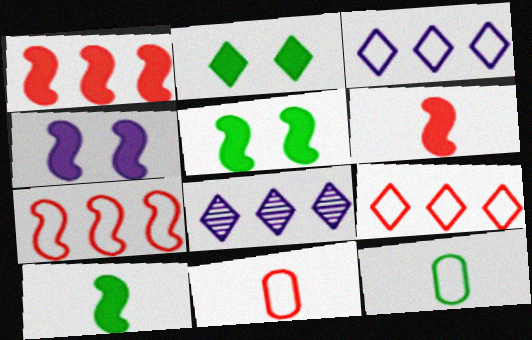[[1, 4, 10], 
[5, 8, 11]]